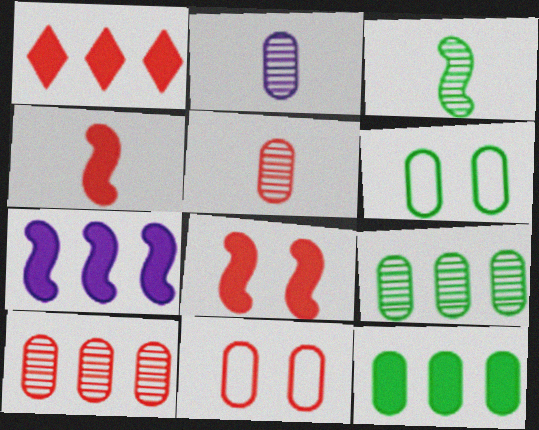[[1, 7, 12], 
[2, 11, 12]]